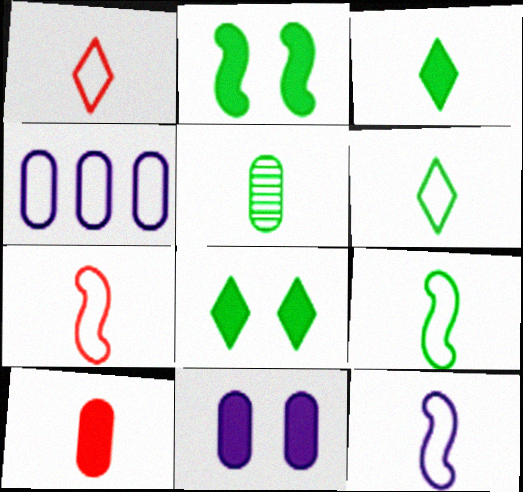[[3, 5, 9], 
[7, 9, 12]]